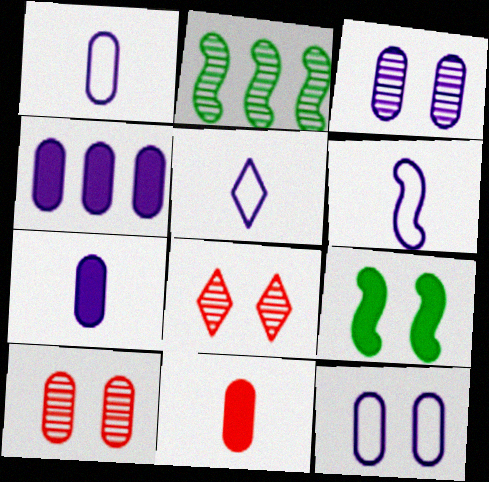[[1, 3, 4], 
[1, 5, 6], 
[8, 9, 12]]